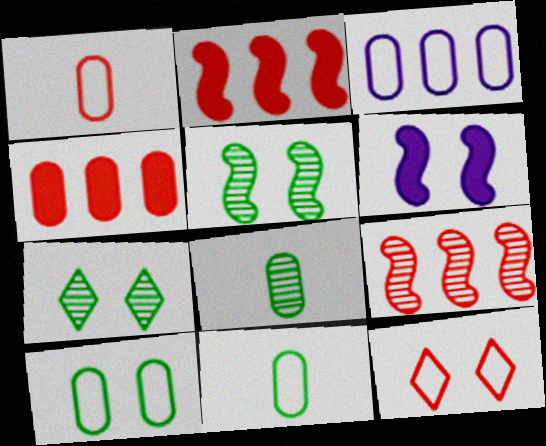[[1, 3, 10]]